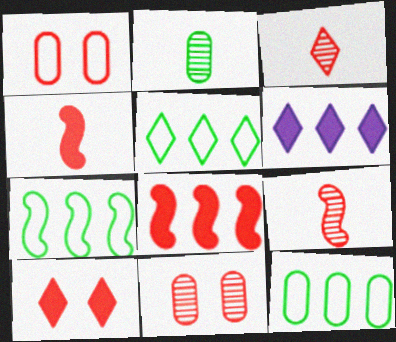[[1, 3, 8], 
[5, 7, 12]]